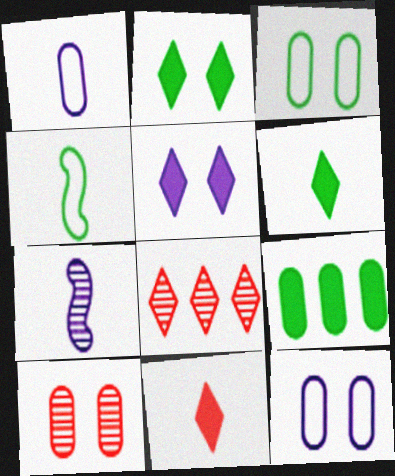[[1, 9, 10]]